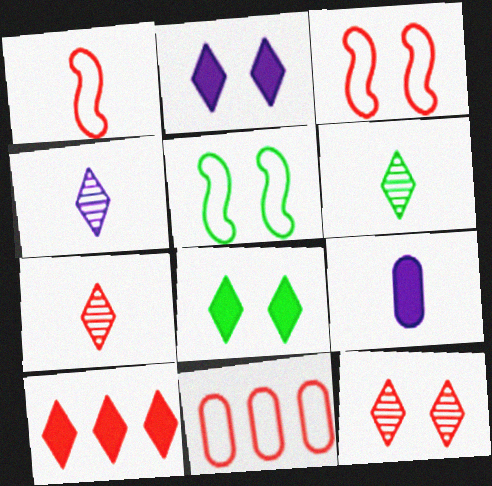[[1, 6, 9], 
[4, 6, 7]]